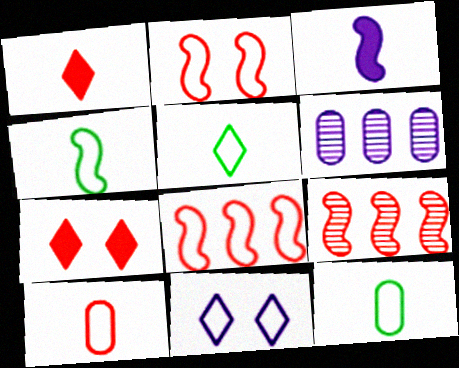[[3, 6, 11], 
[4, 5, 12], 
[4, 6, 7], 
[7, 9, 10], 
[8, 11, 12]]